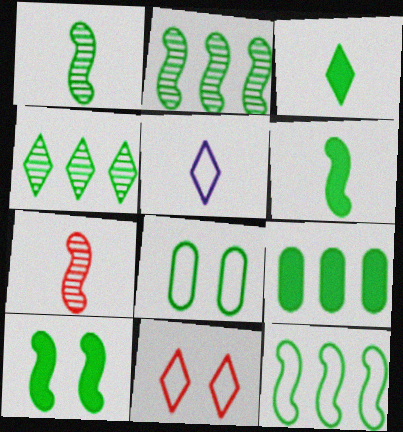[[1, 10, 12], 
[2, 3, 8], 
[3, 9, 10], 
[4, 6, 8], 
[4, 9, 12]]